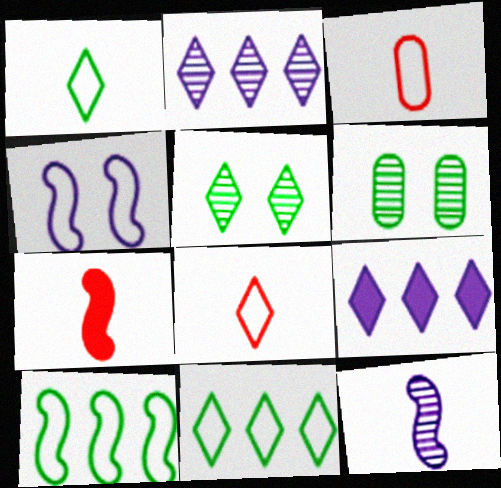[[3, 4, 11], 
[5, 8, 9]]